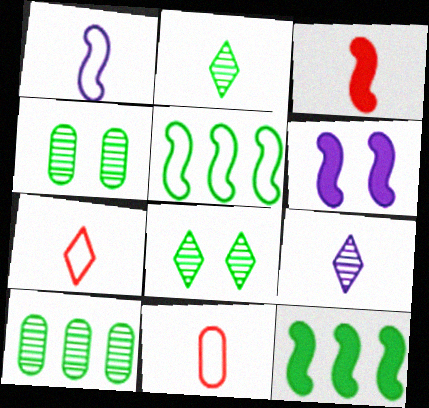[[3, 6, 12], 
[6, 7, 10]]